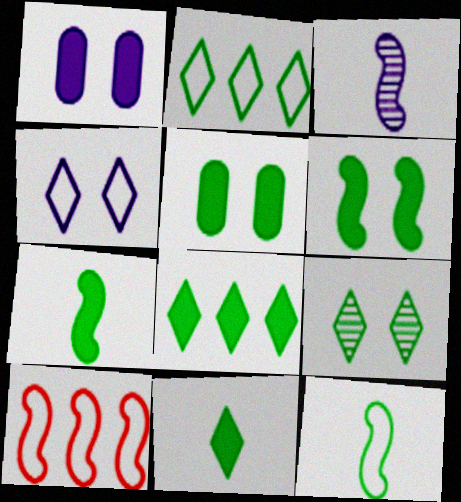[[2, 9, 11], 
[3, 6, 10], 
[5, 7, 8]]